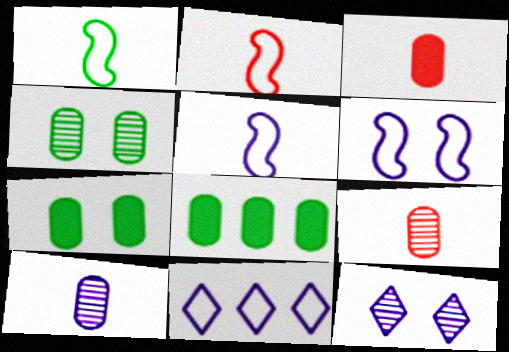[[1, 2, 5], 
[2, 8, 12]]